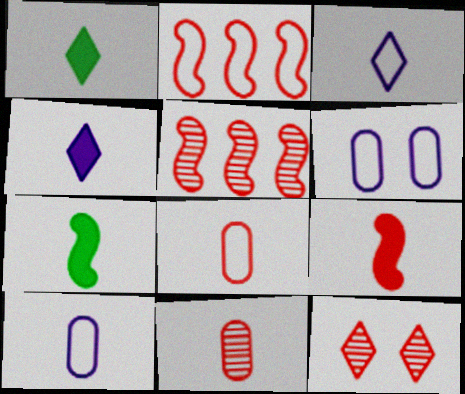[[1, 5, 6], 
[3, 7, 11], 
[5, 11, 12]]